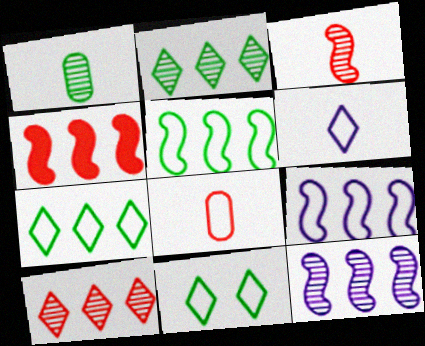[[4, 5, 12], 
[8, 9, 11]]